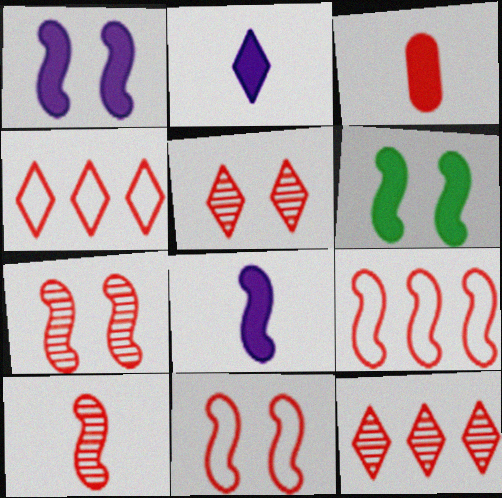[[3, 4, 7], 
[3, 5, 9], 
[3, 11, 12]]